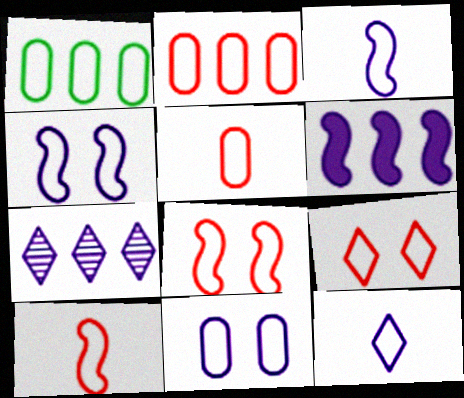[[1, 3, 9], 
[1, 5, 11], 
[1, 8, 12], 
[2, 9, 10]]